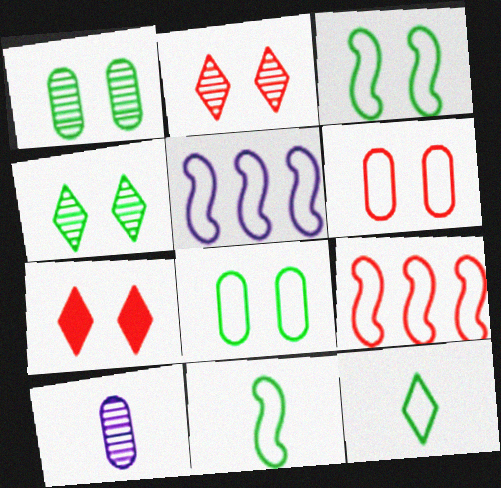[[5, 6, 12]]